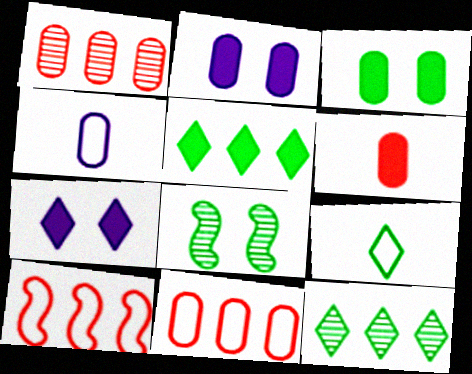[[1, 3, 4]]